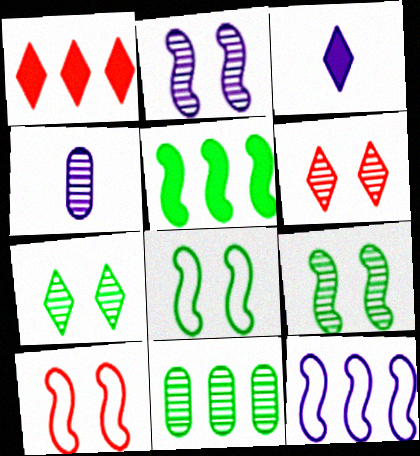[[1, 4, 8], 
[1, 11, 12], 
[3, 10, 11]]